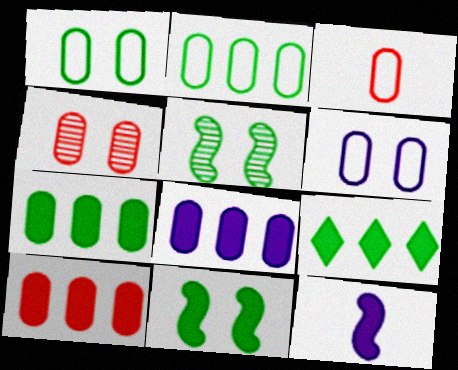[[2, 3, 6], 
[3, 4, 10], 
[7, 8, 10]]